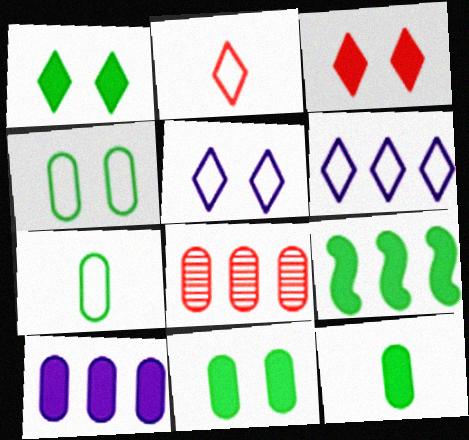[[1, 9, 12], 
[6, 8, 9]]